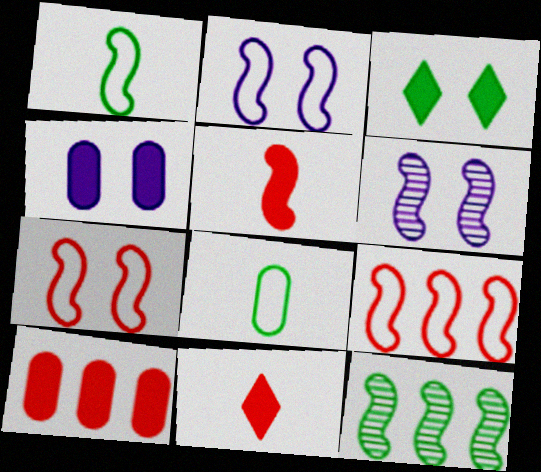[[1, 2, 9], 
[2, 5, 12], 
[3, 8, 12]]